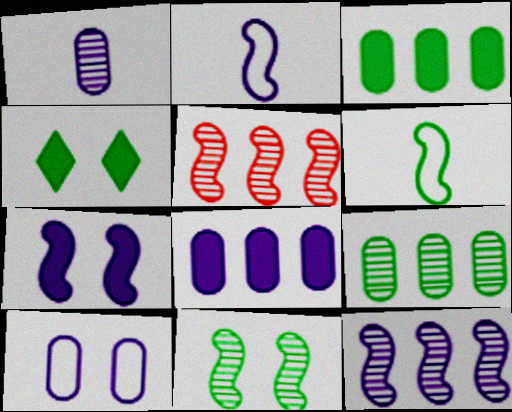[[1, 8, 10], 
[2, 7, 12], 
[4, 6, 9], 
[5, 6, 7]]